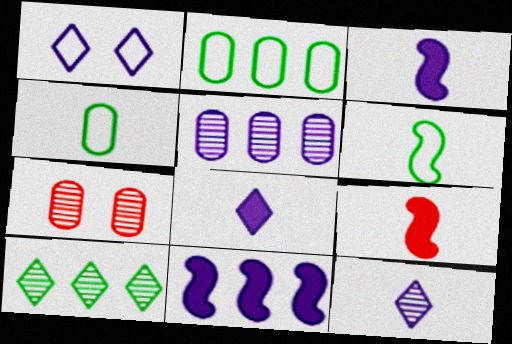[[1, 3, 5], 
[4, 9, 12]]